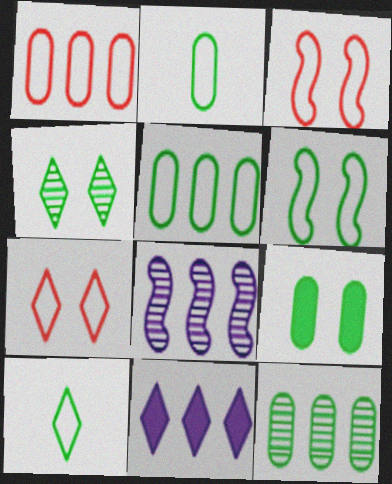[[2, 9, 12], 
[4, 6, 9], 
[5, 6, 10]]